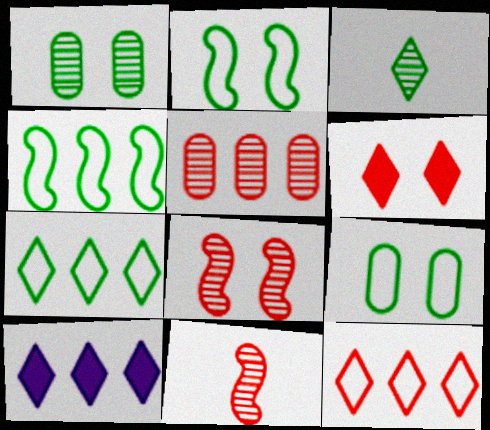[[4, 5, 10], 
[9, 10, 11]]